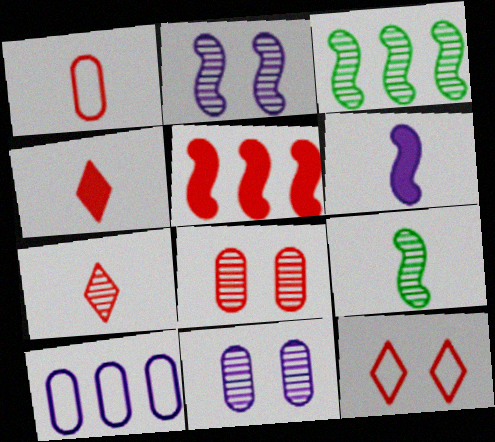[[3, 7, 11]]